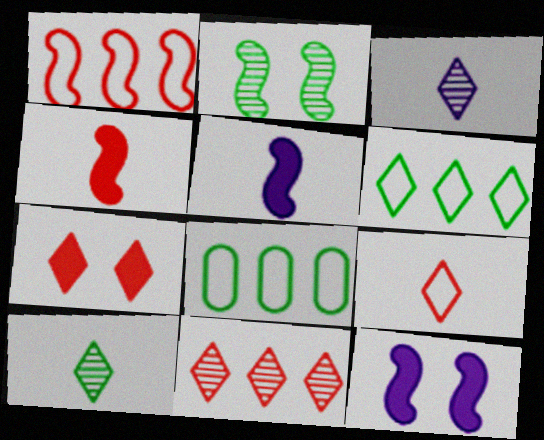[[1, 2, 5], 
[3, 6, 7], 
[7, 9, 11]]